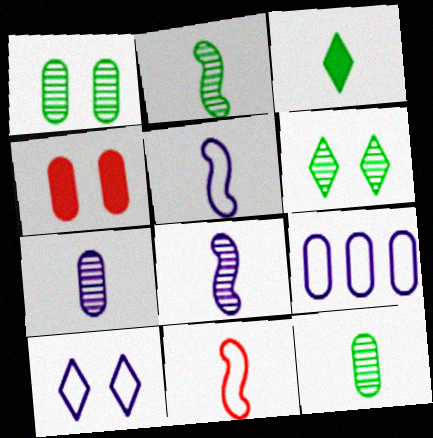[[3, 7, 11], 
[4, 9, 12], 
[5, 9, 10]]